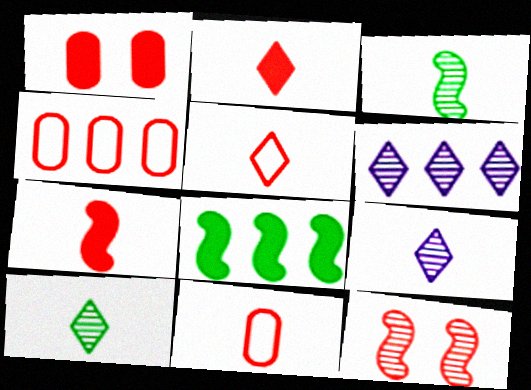[[2, 4, 12], 
[4, 6, 8]]